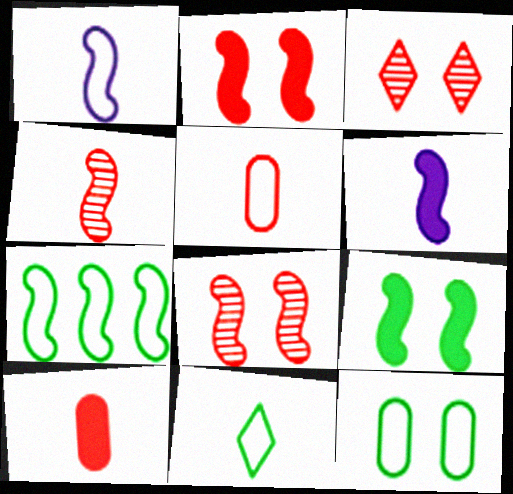[[1, 5, 11], 
[6, 7, 8], 
[7, 11, 12]]